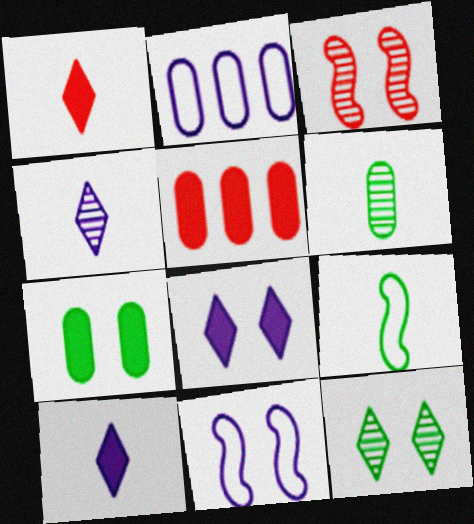[]